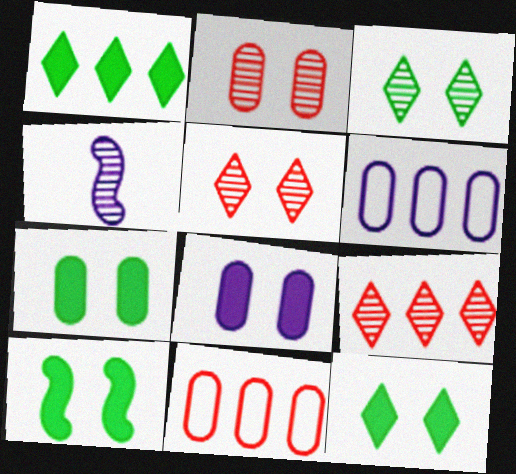[[4, 11, 12], 
[7, 10, 12]]